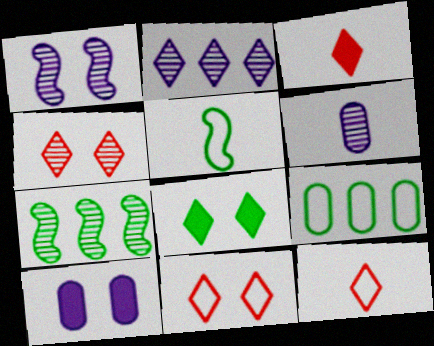[[1, 2, 6], 
[1, 3, 9], 
[2, 8, 12], 
[3, 5, 6], 
[4, 6, 7], 
[7, 10, 12]]